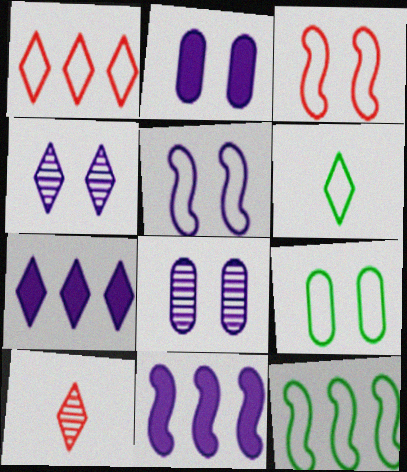[[2, 4, 5], 
[2, 10, 12], 
[6, 9, 12], 
[9, 10, 11]]